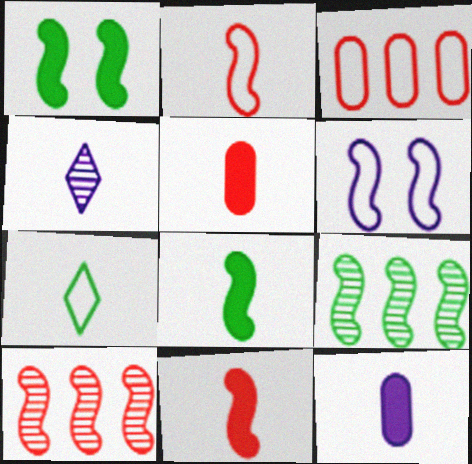[[1, 3, 4], 
[3, 6, 7], 
[6, 8, 10], 
[6, 9, 11]]